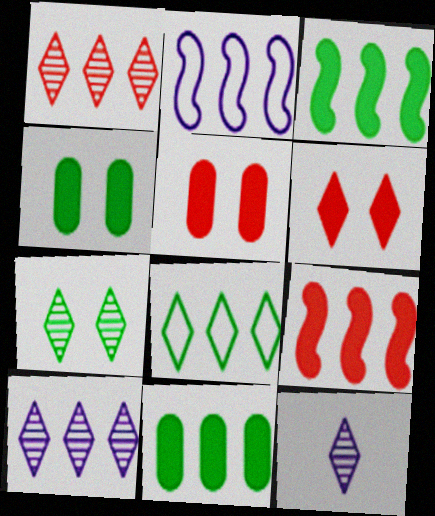[[1, 2, 11], 
[1, 7, 12], 
[6, 8, 12]]